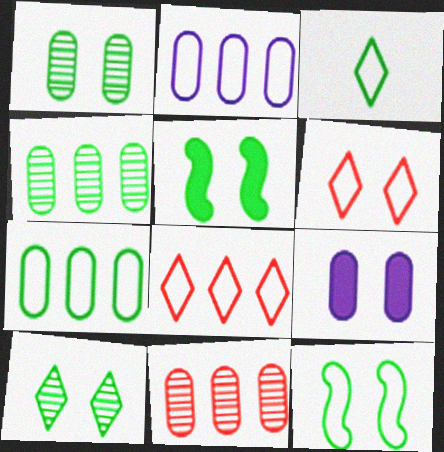[[3, 4, 5], 
[3, 7, 12]]